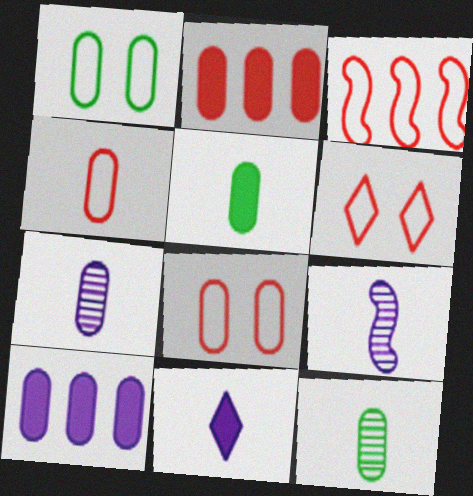[[1, 2, 7], 
[3, 4, 6], 
[4, 5, 7], 
[8, 10, 12]]